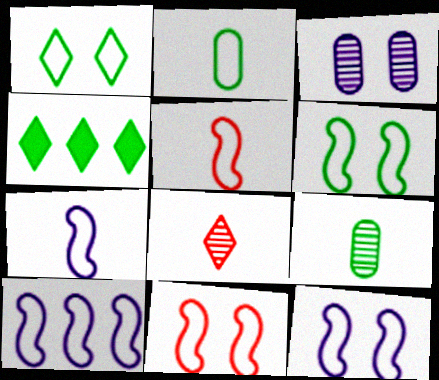[[3, 4, 5], 
[4, 6, 9], 
[5, 6, 10], 
[6, 11, 12], 
[7, 10, 12]]